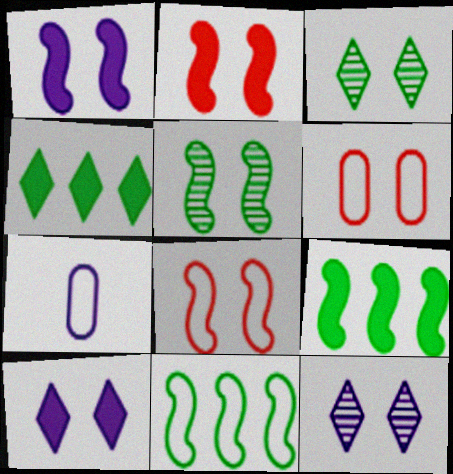[[1, 3, 6], 
[1, 5, 8], 
[5, 6, 10]]